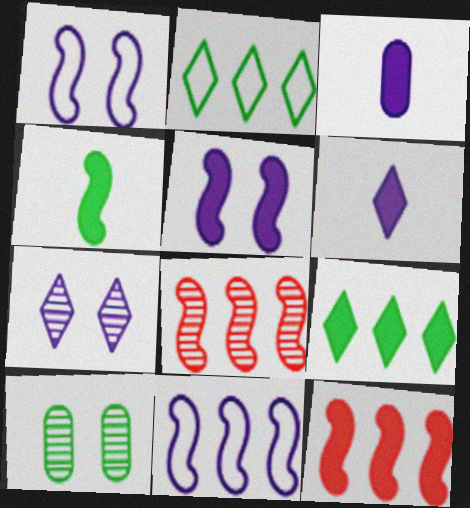[[1, 4, 8], 
[2, 4, 10], 
[3, 7, 11], 
[4, 5, 12]]